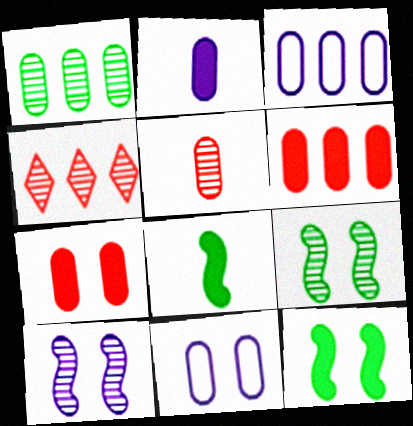[[1, 3, 6], 
[4, 8, 11]]